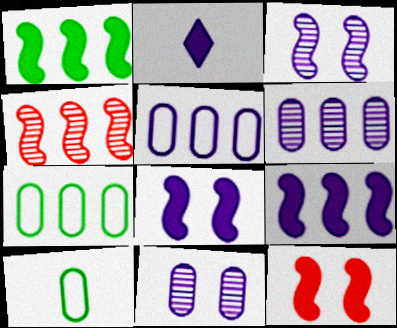[[2, 3, 5]]